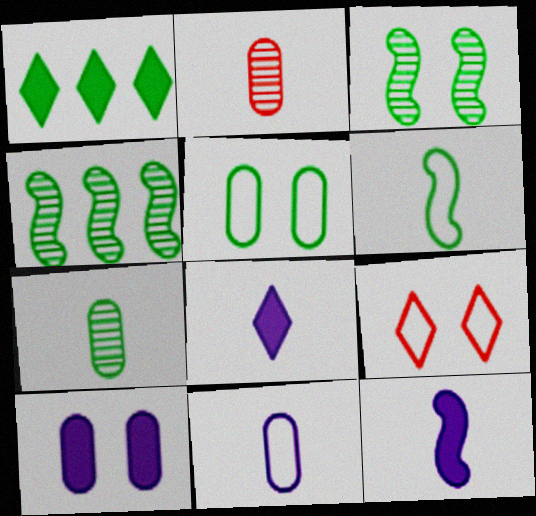[[2, 6, 8], 
[3, 9, 10]]